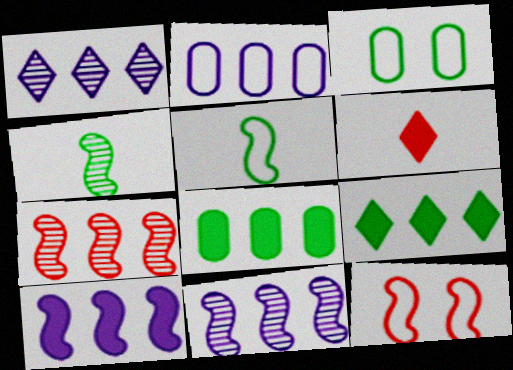[[1, 2, 10], 
[2, 7, 9], 
[3, 4, 9], 
[3, 6, 11], 
[4, 10, 12]]